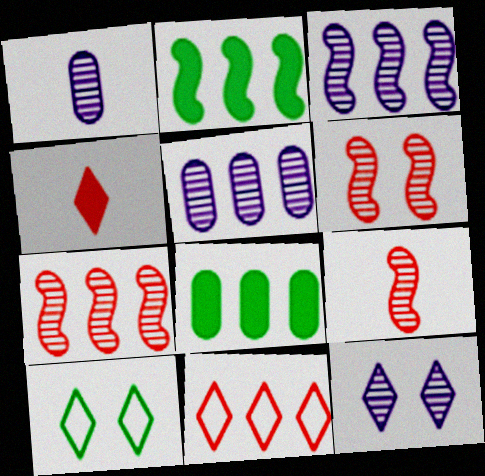[[1, 3, 12], 
[2, 5, 11], 
[3, 8, 11], 
[6, 7, 9]]